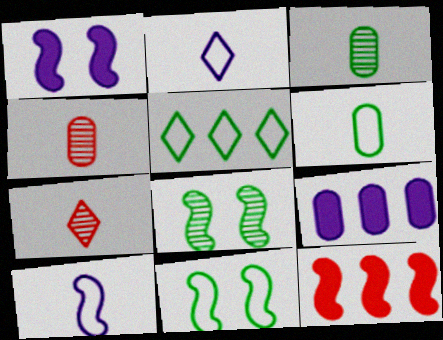[[1, 4, 5], 
[5, 6, 11], 
[7, 9, 11], 
[8, 10, 12]]